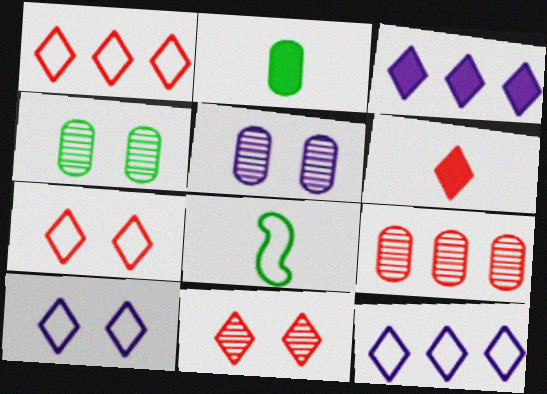[[1, 6, 11]]